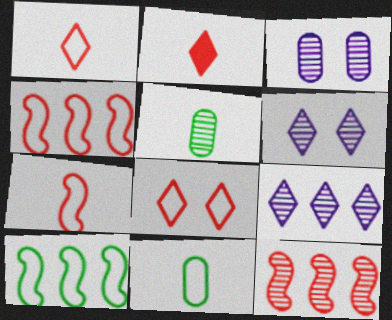[[2, 3, 10], 
[5, 6, 12]]